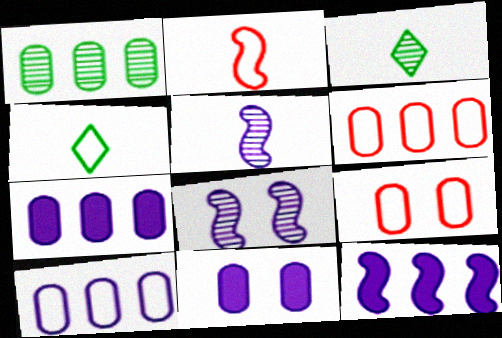[[1, 6, 7], 
[3, 9, 12]]